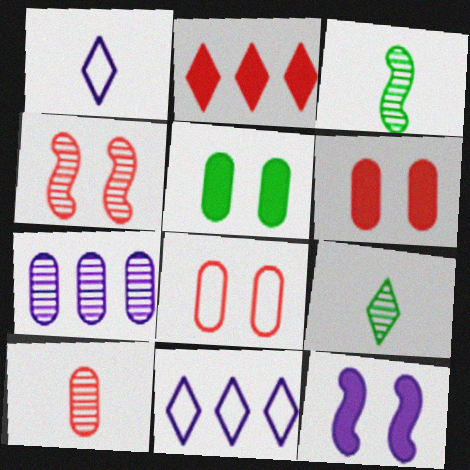[[1, 7, 12], 
[3, 6, 11], 
[4, 7, 9]]